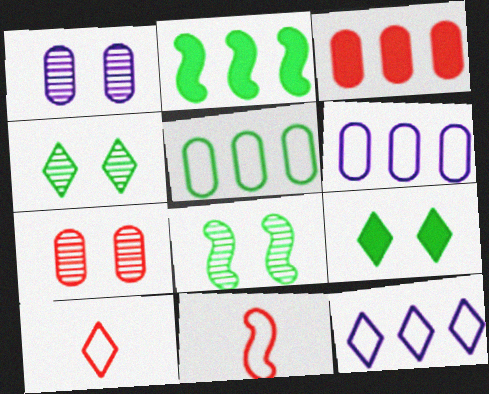[[1, 2, 10]]